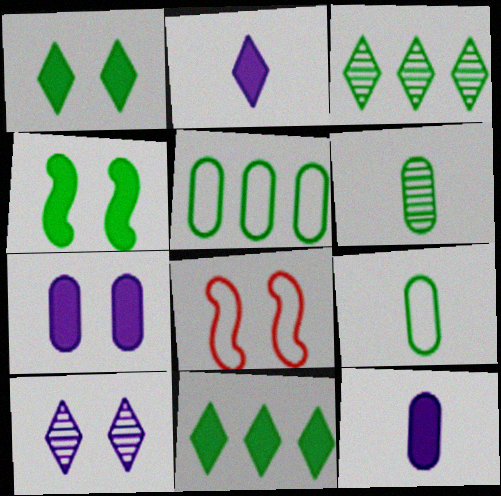[[3, 4, 9], 
[3, 8, 12]]